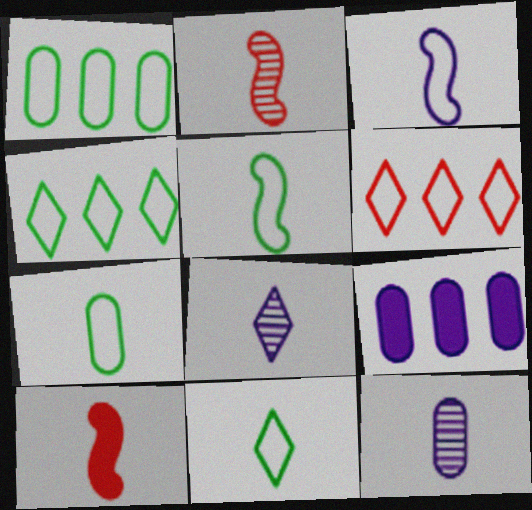[[5, 7, 11], 
[7, 8, 10], 
[10, 11, 12]]